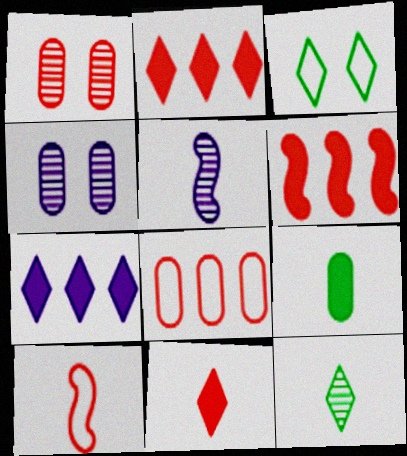[[1, 2, 10], 
[4, 8, 9]]